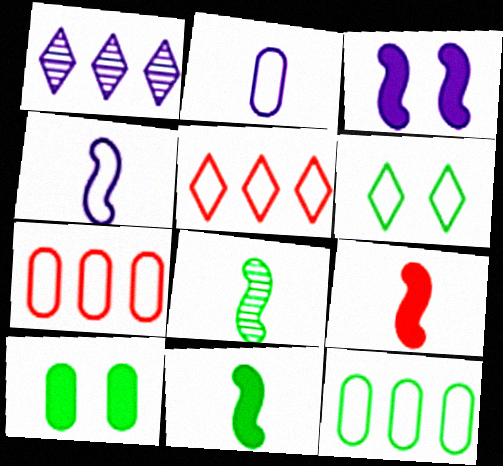[[1, 2, 3], 
[4, 6, 7], 
[4, 8, 9]]